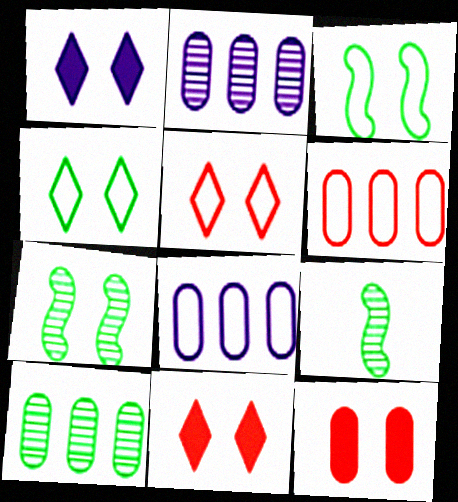[[1, 6, 9], 
[8, 9, 11]]